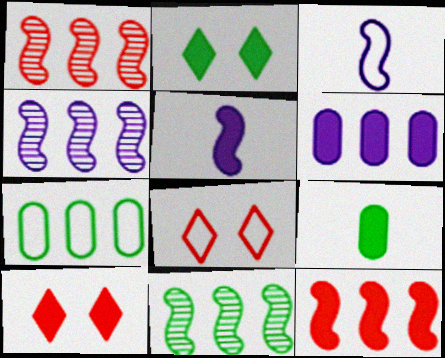[[1, 4, 11], 
[3, 7, 8], 
[4, 8, 9]]